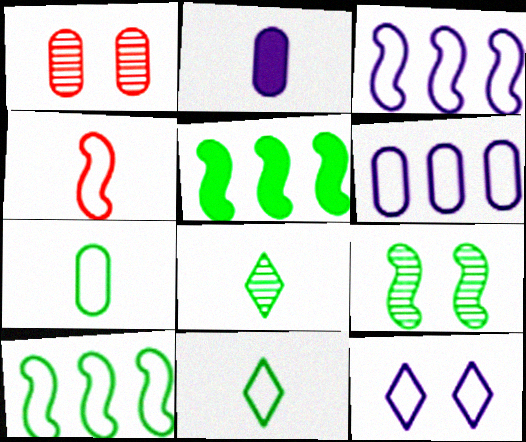[[2, 4, 8]]